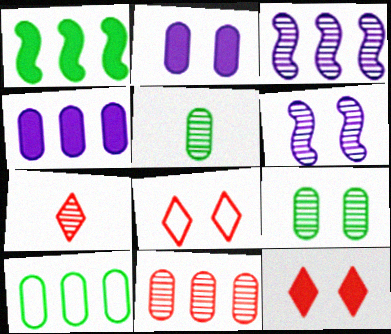[[3, 7, 9], 
[4, 10, 11]]